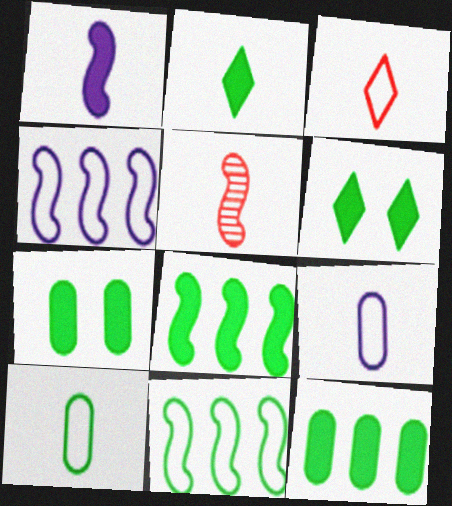[[2, 5, 9], 
[2, 7, 8]]